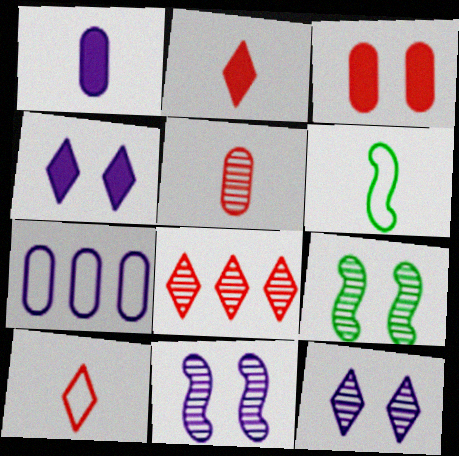[[2, 7, 9]]